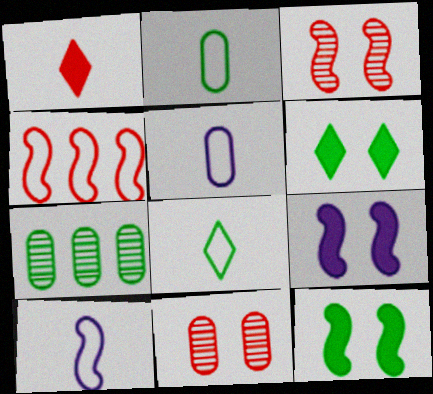[[1, 4, 11], 
[7, 8, 12]]